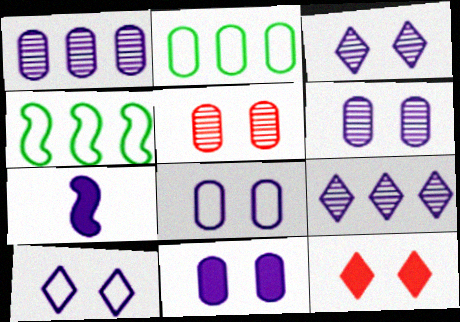[[1, 7, 10], 
[6, 8, 11], 
[7, 8, 9]]